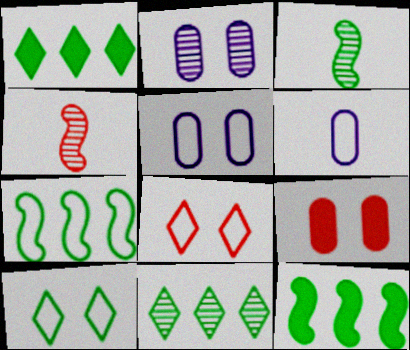[[1, 4, 5], 
[2, 4, 11], 
[6, 7, 8]]